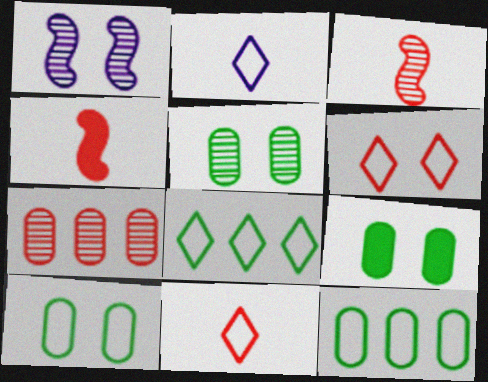[[1, 6, 9], 
[2, 6, 8], 
[4, 6, 7], 
[5, 9, 10]]